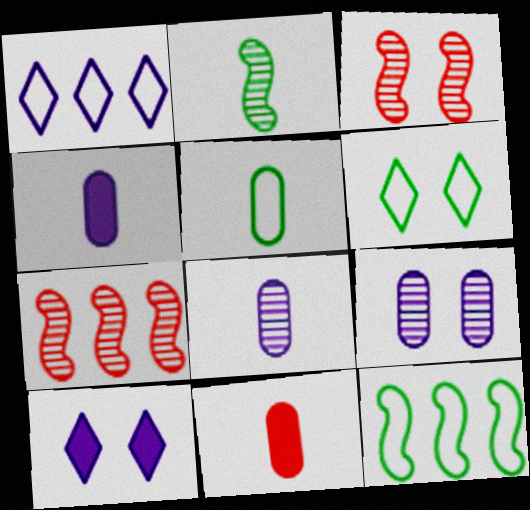[[4, 6, 7], 
[5, 6, 12], 
[5, 7, 10], 
[5, 8, 11]]